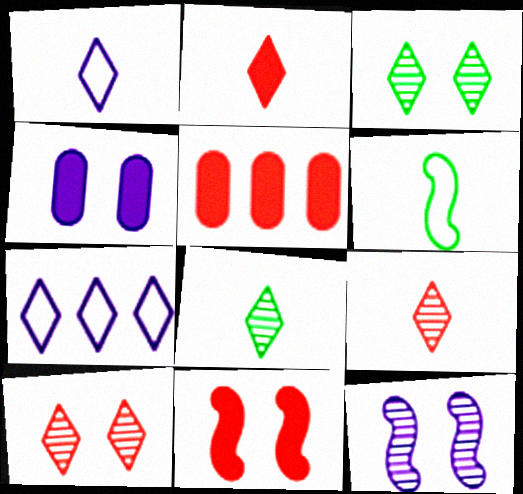[[1, 2, 8], 
[2, 3, 7], 
[2, 5, 11]]